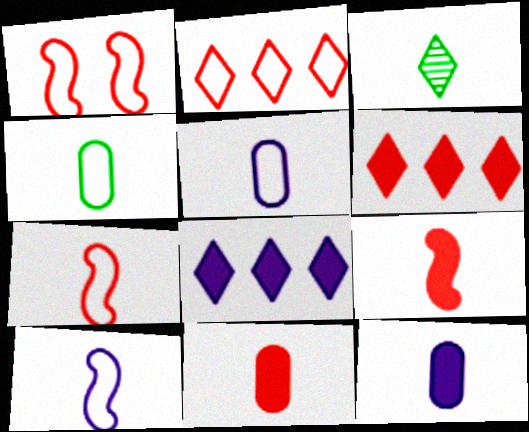[[3, 5, 9], 
[3, 7, 12], 
[3, 10, 11]]